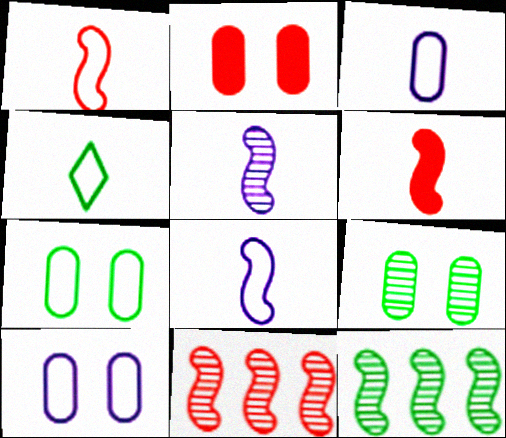[[1, 3, 4], 
[2, 9, 10]]